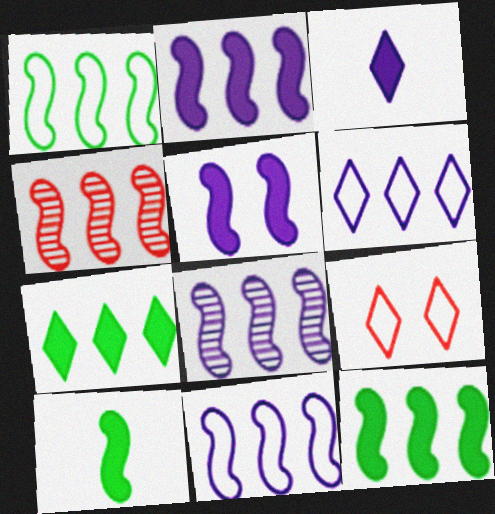[[1, 2, 4], 
[2, 8, 11], 
[4, 11, 12]]